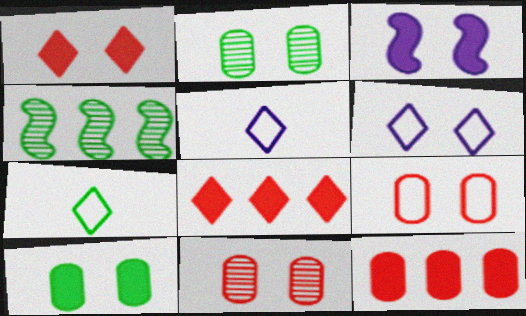[[1, 3, 10], 
[4, 7, 10]]